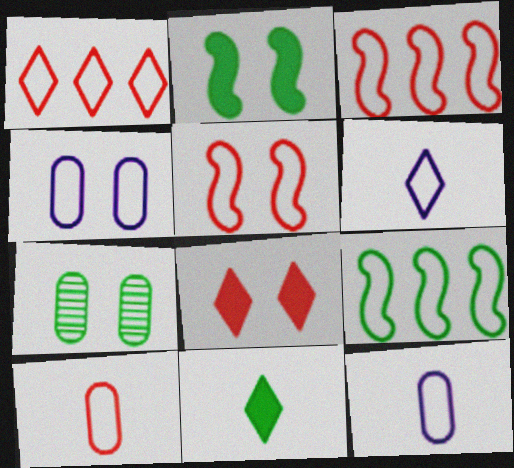[[1, 5, 10], 
[7, 9, 11]]